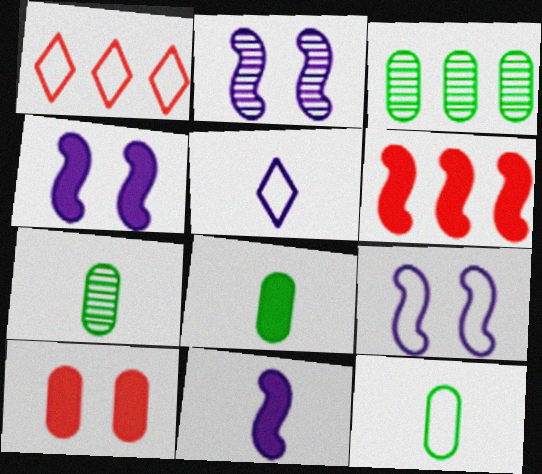[[1, 2, 8], 
[1, 4, 7], 
[1, 9, 12], 
[2, 4, 9], 
[7, 8, 12]]